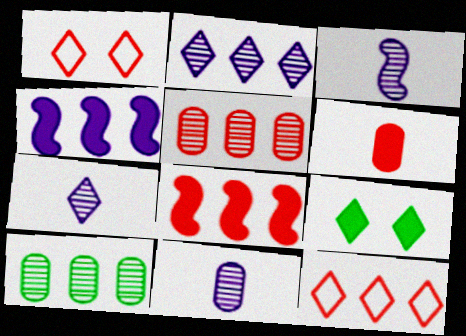[[3, 7, 11], 
[4, 6, 9], 
[4, 10, 12], 
[5, 8, 12], 
[7, 9, 12]]